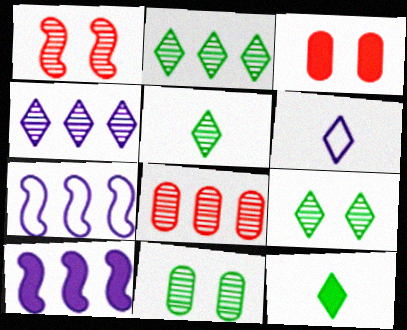[[2, 5, 9], 
[3, 5, 7], 
[3, 10, 12]]